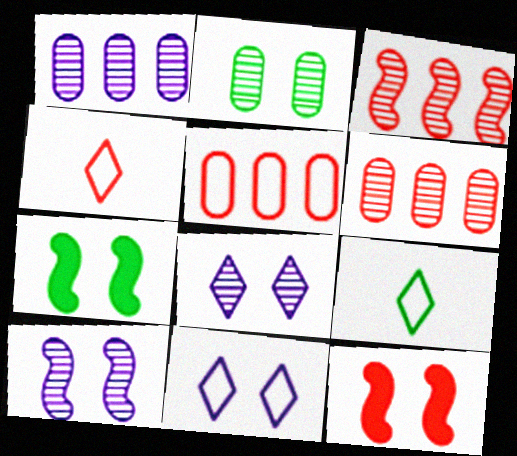[[1, 4, 7], 
[1, 9, 12], 
[2, 11, 12], 
[4, 6, 12]]